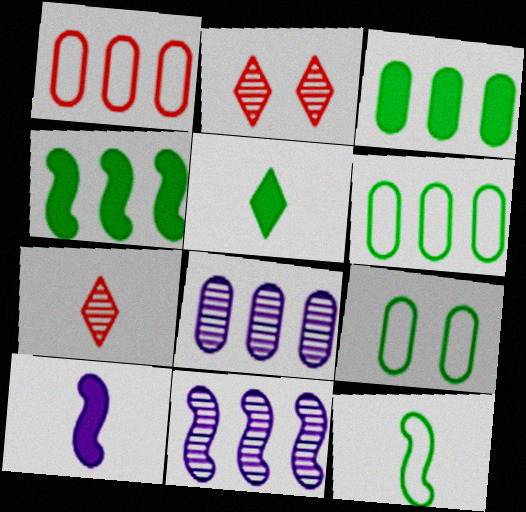[[1, 3, 8], 
[2, 6, 10]]